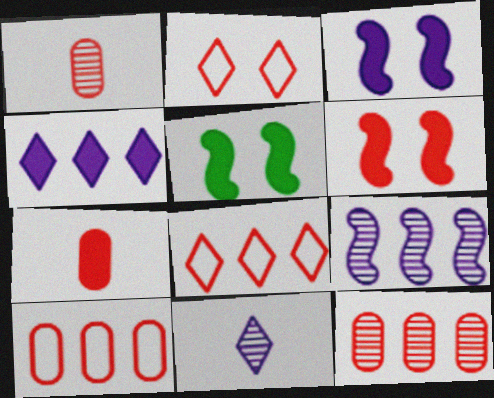[[1, 6, 8], 
[3, 5, 6], 
[4, 5, 7], 
[5, 10, 11]]